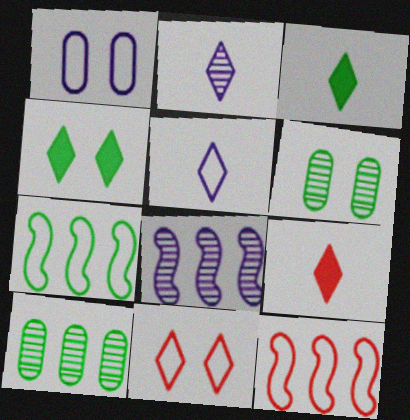[[3, 6, 7]]